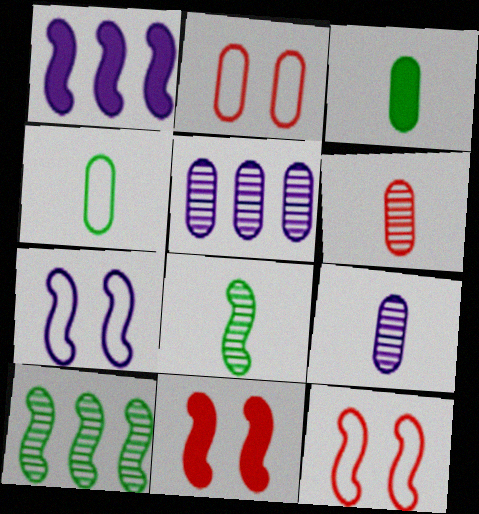[[1, 8, 12], 
[2, 3, 5]]